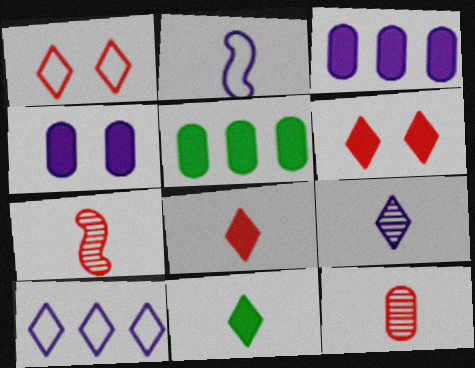[[2, 11, 12]]